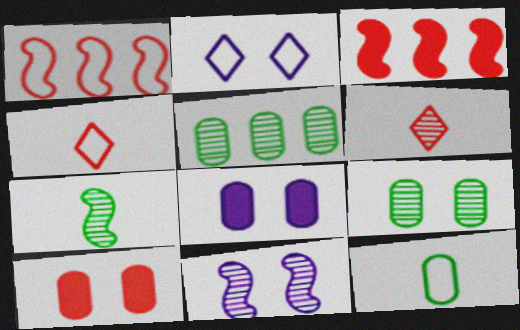[[1, 2, 12], 
[1, 6, 10], 
[2, 8, 11], 
[5, 6, 11]]